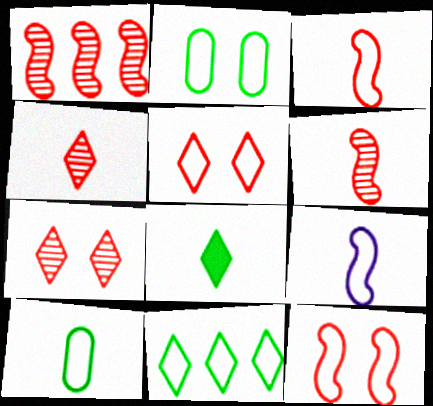[]